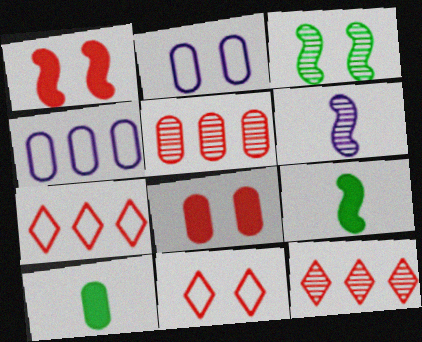[[2, 5, 10], 
[2, 9, 12]]